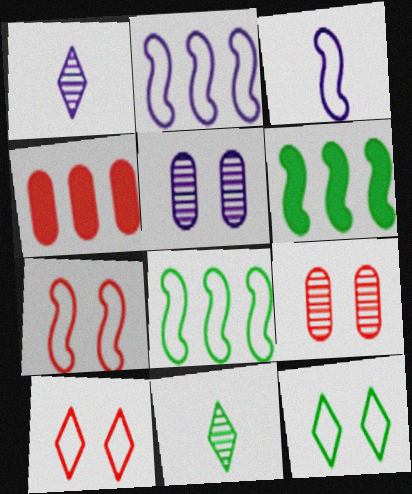[[3, 7, 8]]